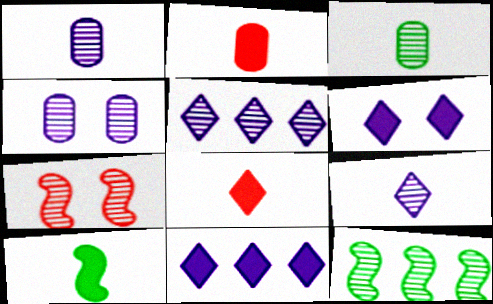[[3, 5, 7]]